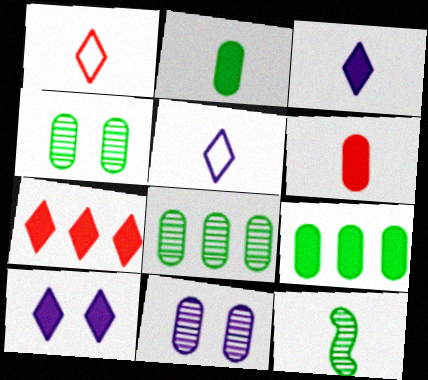[[5, 6, 12]]